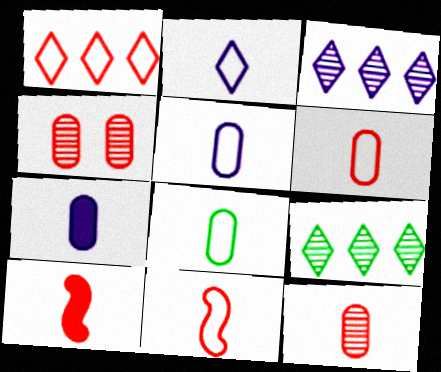[[1, 4, 10], 
[2, 8, 11], 
[5, 6, 8], 
[7, 8, 12]]